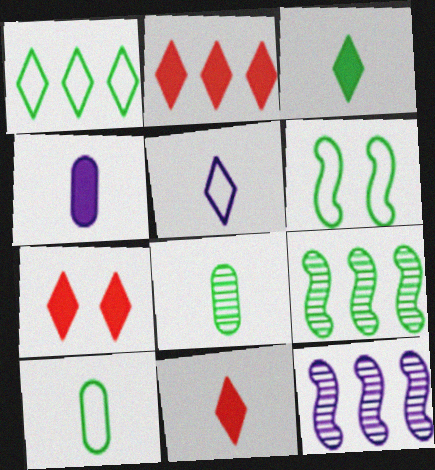[[1, 6, 10], 
[2, 7, 11], 
[7, 10, 12]]